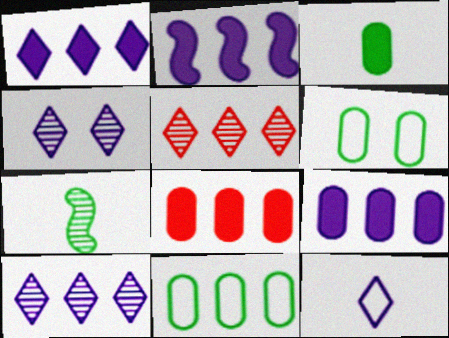[[1, 2, 9], 
[1, 4, 12], 
[2, 5, 11]]